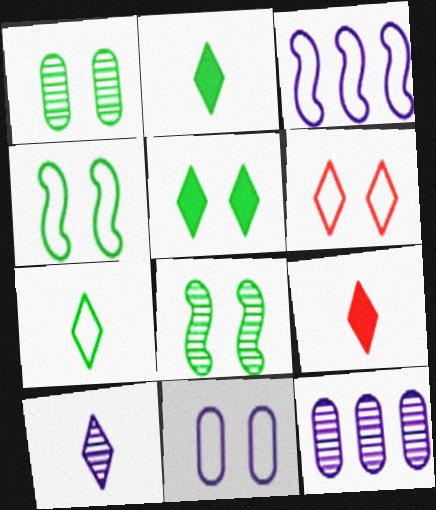[[1, 3, 9], 
[1, 4, 5], 
[4, 6, 11], 
[4, 9, 12], 
[7, 9, 10]]